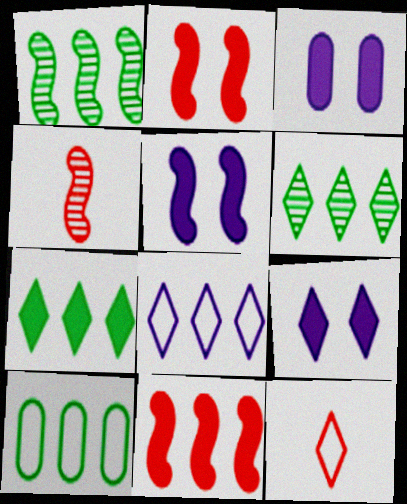[[1, 3, 12], 
[1, 7, 10], 
[3, 5, 9], 
[4, 9, 10], 
[6, 9, 12]]